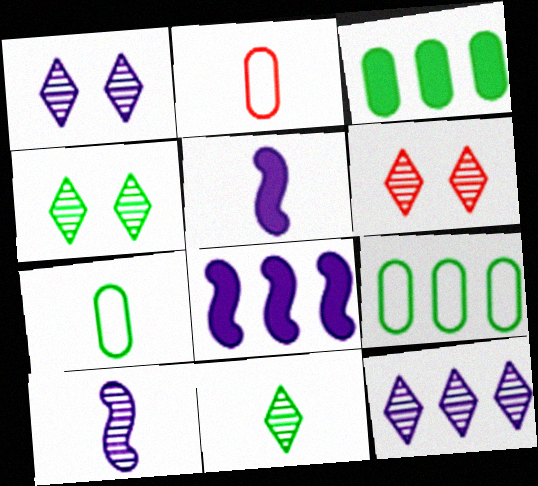[[1, 4, 6], 
[2, 4, 8], 
[2, 5, 11], 
[5, 6, 9], 
[6, 7, 8], 
[6, 11, 12]]